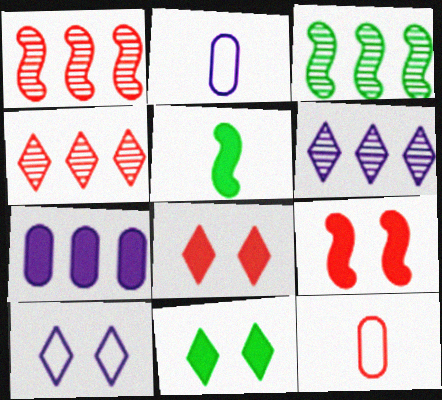[[1, 2, 11], 
[1, 8, 12], 
[2, 3, 8], 
[4, 9, 12], 
[5, 7, 8]]